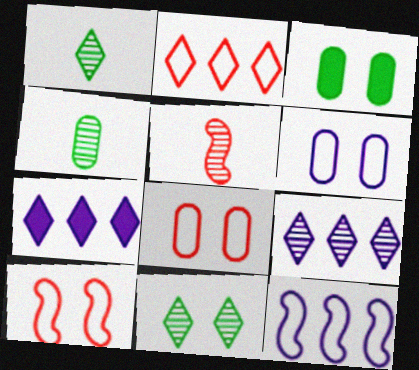[[4, 7, 10]]